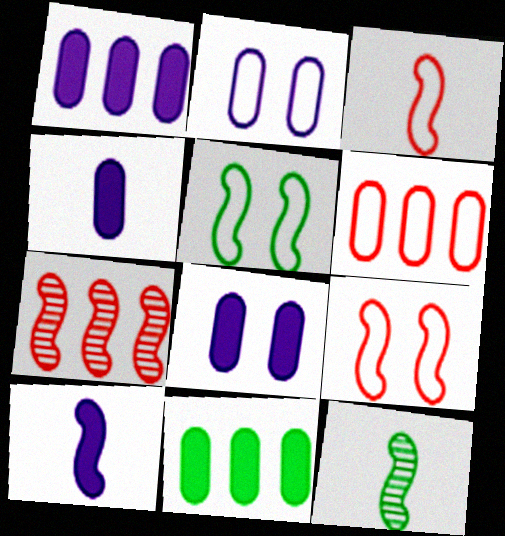[[1, 4, 8], 
[3, 10, 12], 
[5, 7, 10]]